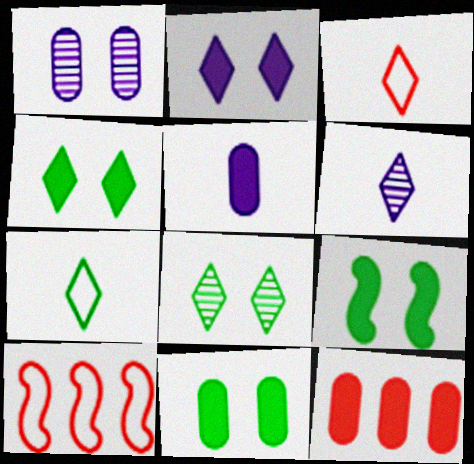[[4, 9, 11], 
[5, 8, 10], 
[5, 11, 12], 
[6, 10, 11]]